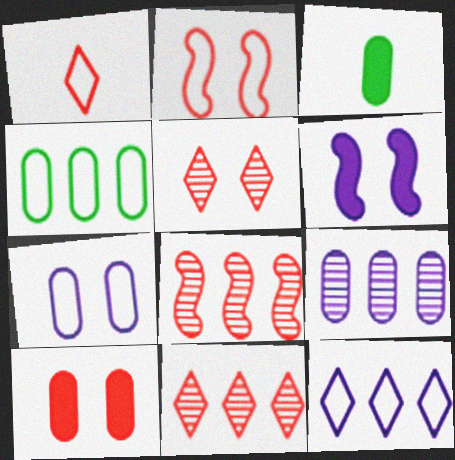[[1, 8, 10], 
[2, 5, 10]]